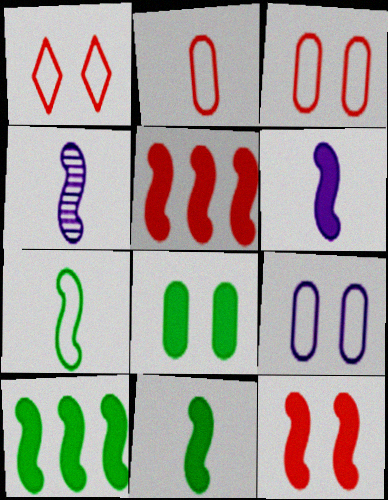[[6, 10, 12]]